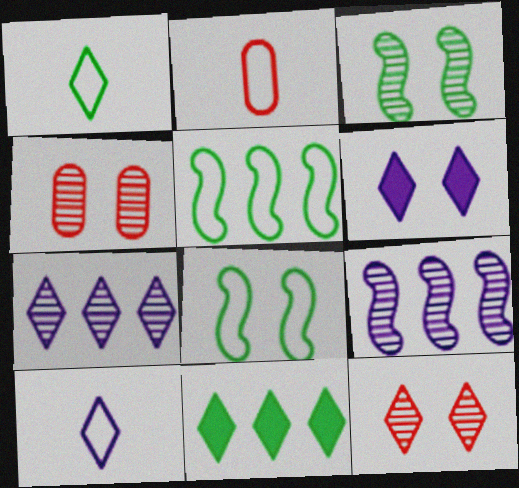[[4, 6, 8], 
[6, 7, 10], 
[10, 11, 12]]